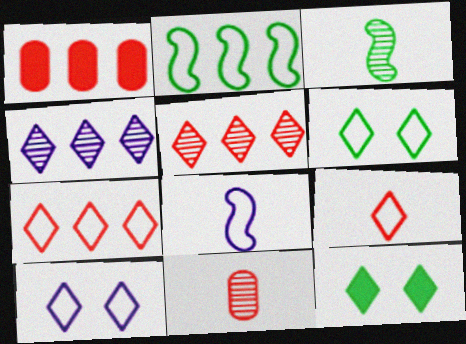[[1, 2, 4], 
[1, 3, 10], 
[4, 9, 12]]